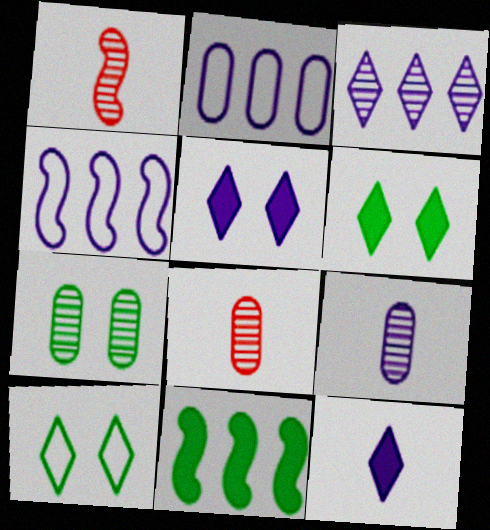[[1, 2, 6], 
[1, 3, 7], 
[4, 5, 9], 
[4, 6, 8]]